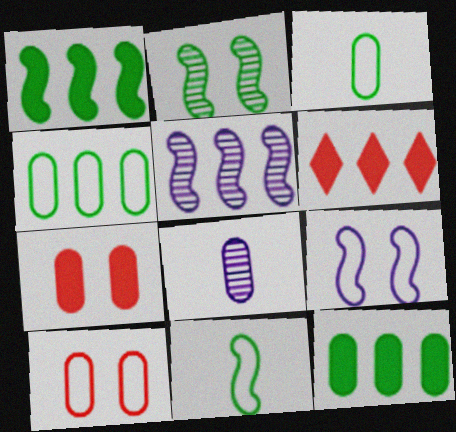[[1, 2, 11], 
[4, 5, 6], 
[4, 7, 8], 
[8, 10, 12]]